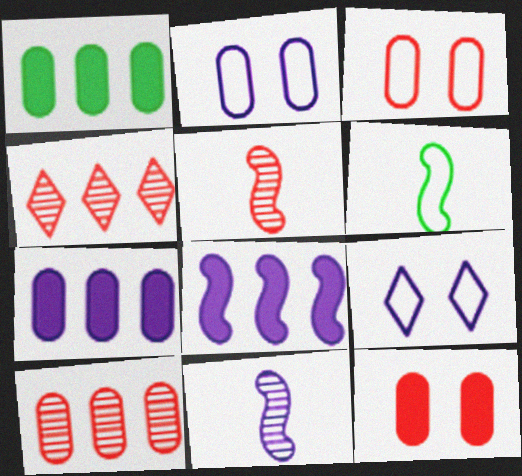[[1, 5, 9], 
[7, 9, 11]]